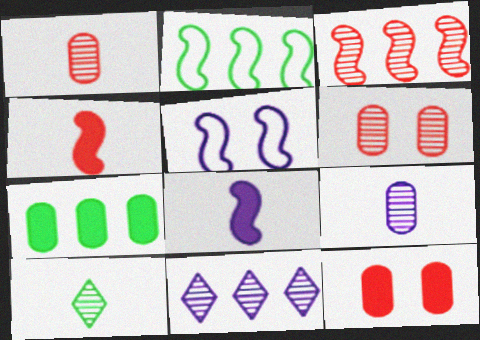[]